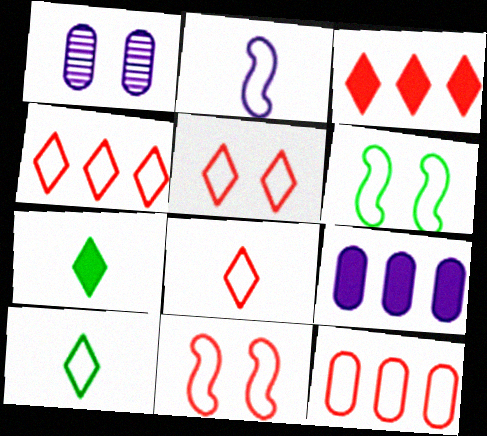[[4, 5, 8], 
[8, 11, 12]]